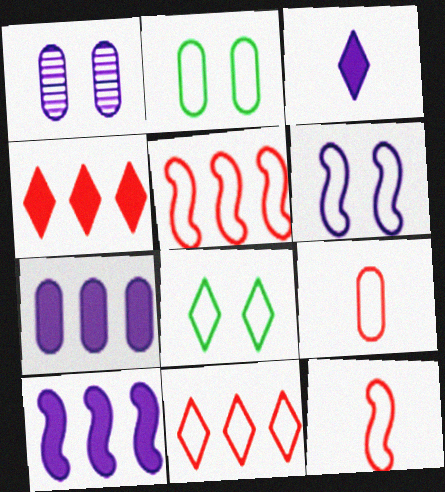[]